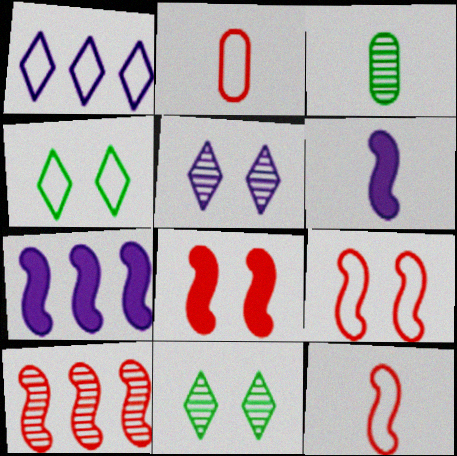[[1, 3, 8], 
[2, 7, 11], 
[3, 5, 10], 
[8, 10, 12]]